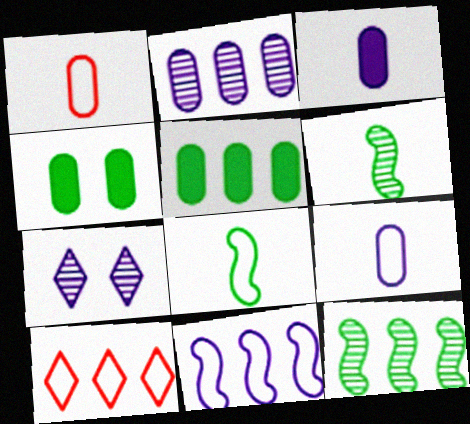[[1, 2, 4], 
[3, 7, 11]]